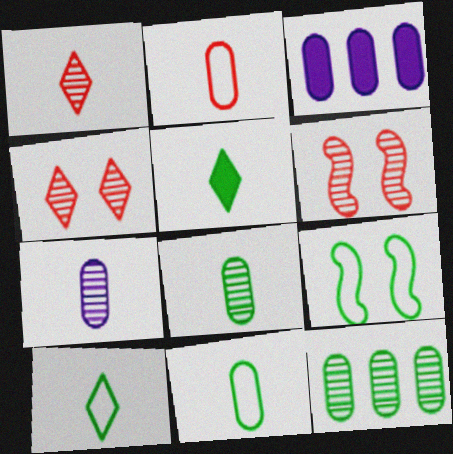[[1, 3, 9], 
[3, 6, 10], 
[5, 9, 12]]